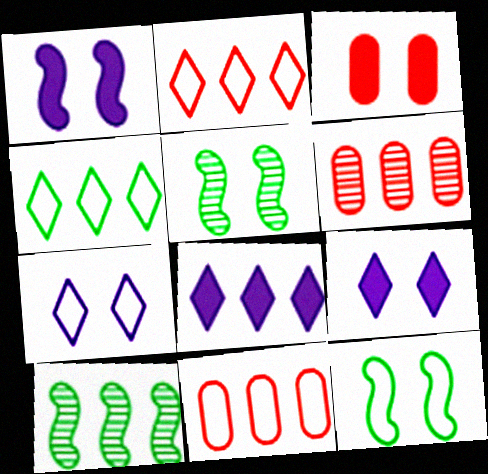[[3, 5, 7], 
[8, 10, 11]]